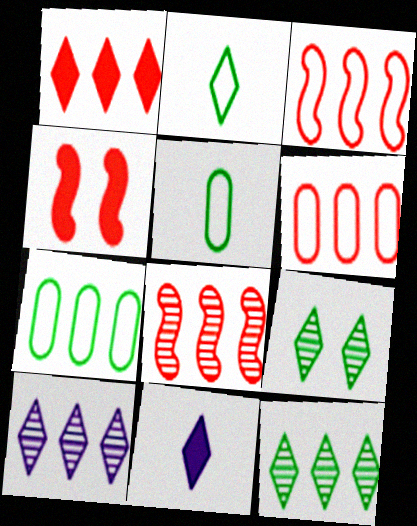[[1, 6, 8], 
[4, 5, 10]]